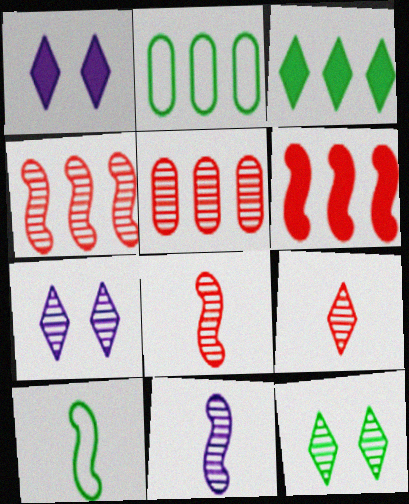[[1, 2, 8], 
[1, 5, 10], 
[5, 11, 12]]